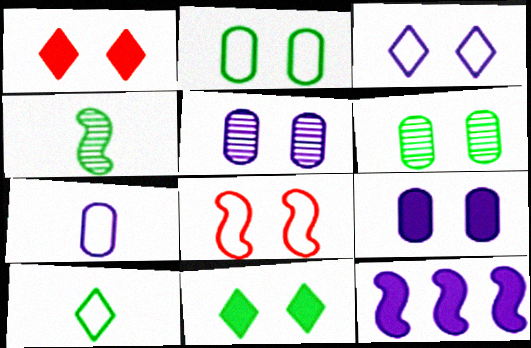[[2, 3, 8], 
[4, 8, 12], 
[5, 8, 11]]